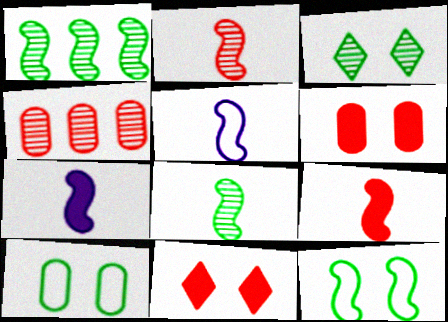[[5, 8, 9]]